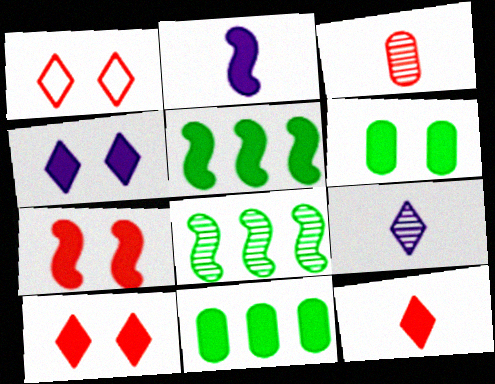[[2, 5, 7], 
[2, 10, 11], 
[4, 6, 7]]